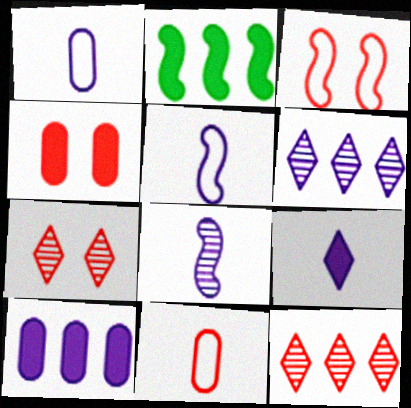[[1, 2, 7], 
[1, 8, 9], 
[2, 3, 8], 
[2, 4, 9], 
[3, 4, 7]]